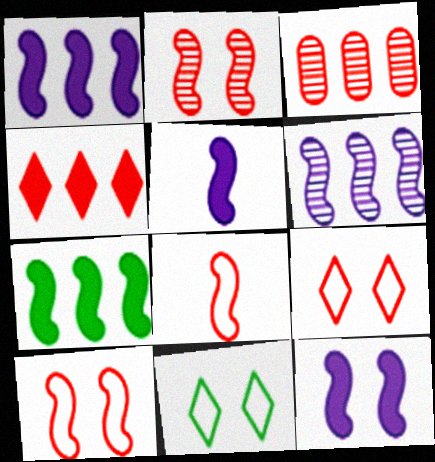[[1, 5, 12], 
[3, 5, 11]]